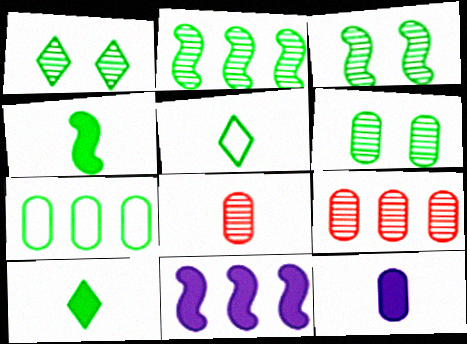[[1, 3, 6], 
[1, 4, 7], 
[3, 7, 10]]